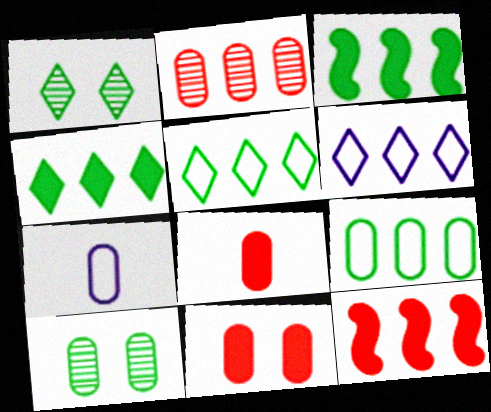[[1, 7, 12], 
[2, 3, 6]]